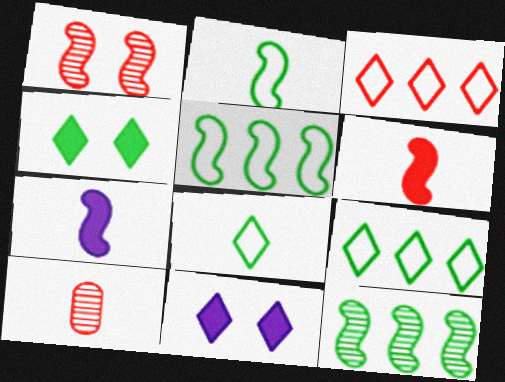[[1, 5, 7], 
[5, 10, 11], 
[7, 8, 10]]